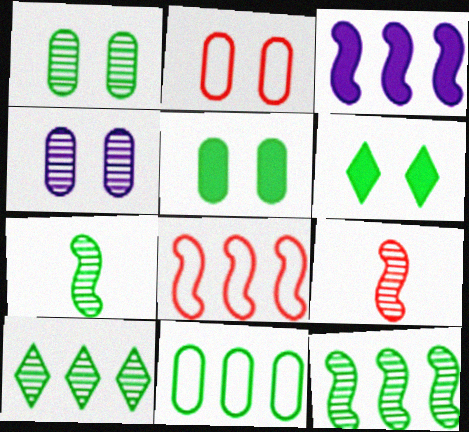[[1, 7, 10], 
[2, 4, 5], 
[3, 8, 12], 
[4, 9, 10], 
[6, 7, 11]]